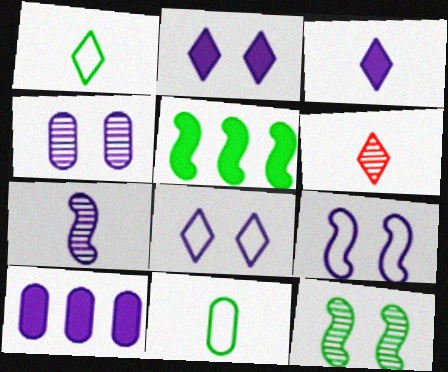[[1, 3, 6], 
[2, 4, 9], 
[7, 8, 10]]